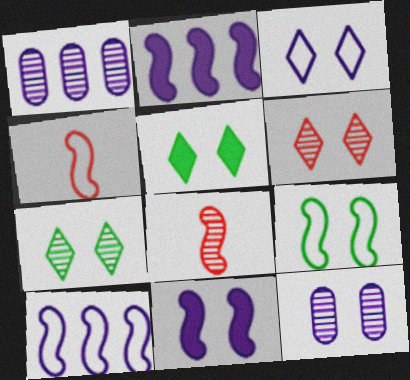[[1, 4, 5], 
[1, 7, 8], 
[2, 8, 9], 
[3, 5, 6], 
[3, 11, 12], 
[4, 9, 10]]